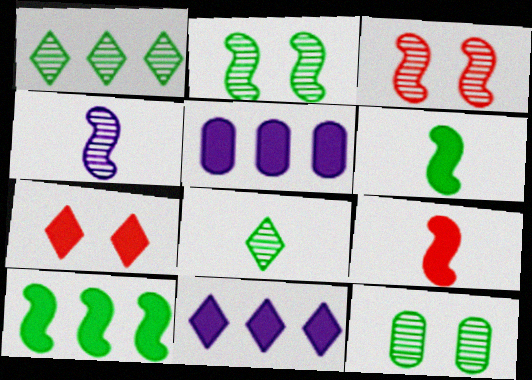[[5, 6, 7]]